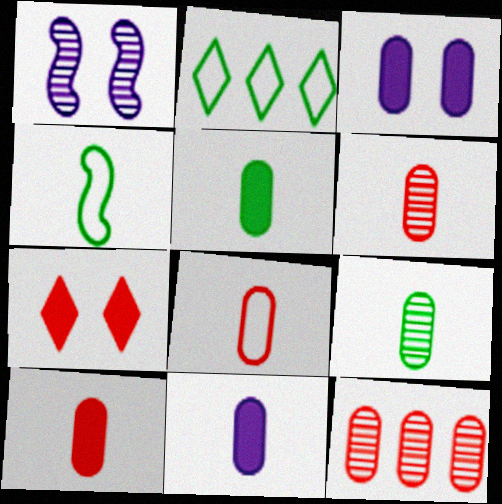[[1, 2, 10], 
[5, 10, 11], 
[6, 8, 10], 
[8, 9, 11]]